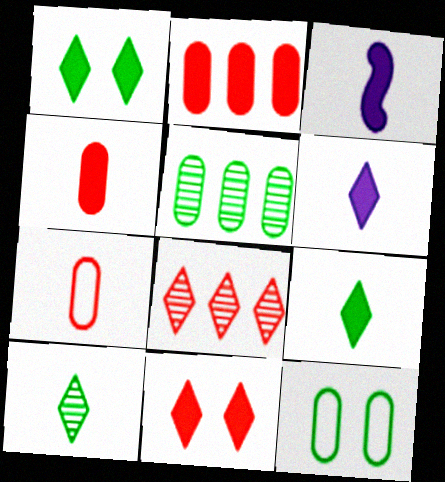[[1, 2, 3], 
[3, 4, 9], 
[3, 7, 10], 
[3, 8, 12]]